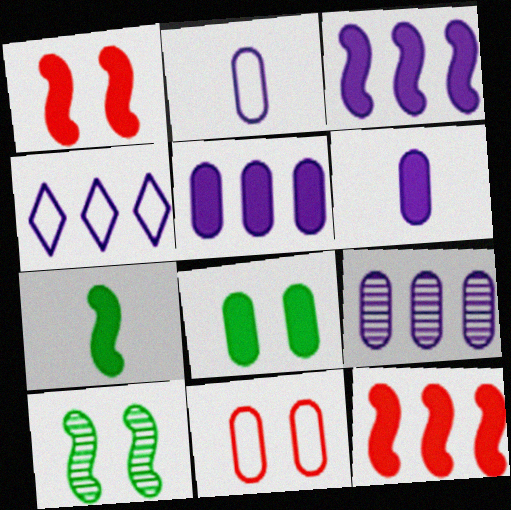[[1, 3, 7], 
[3, 4, 9]]